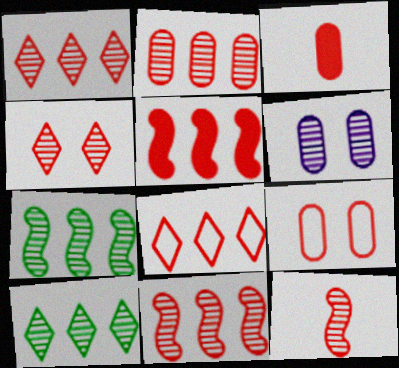[[1, 2, 11], 
[2, 3, 9], 
[2, 4, 12], 
[2, 5, 8], 
[6, 10, 12]]